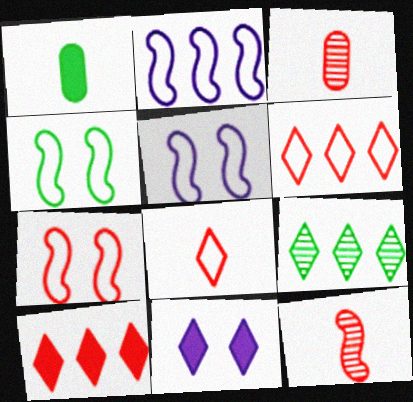[[1, 4, 9], 
[3, 7, 10], 
[4, 5, 7], 
[8, 9, 11]]